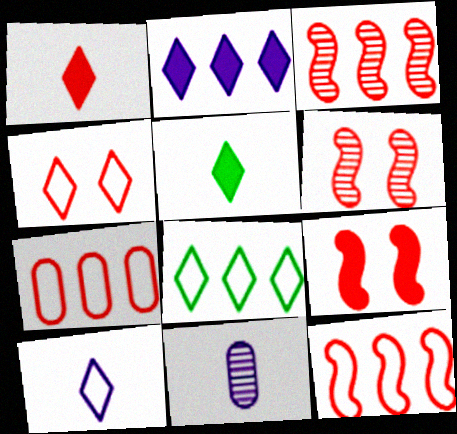[[1, 6, 7], 
[4, 8, 10], 
[8, 9, 11]]